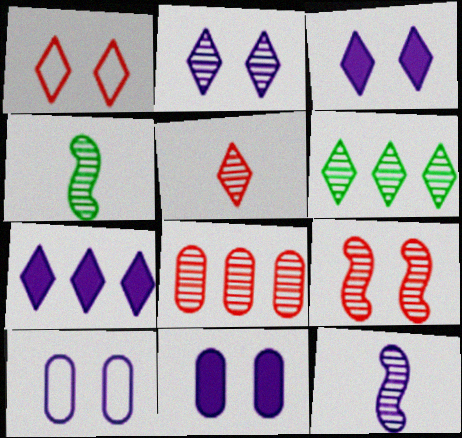[[2, 4, 8], 
[2, 5, 6], 
[5, 8, 9], 
[7, 10, 12]]